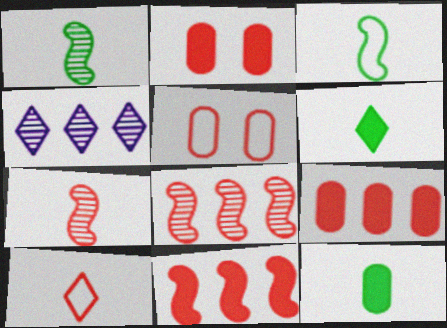[[2, 3, 4], 
[2, 8, 10]]